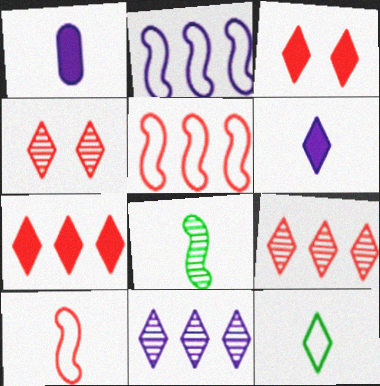[[3, 11, 12]]